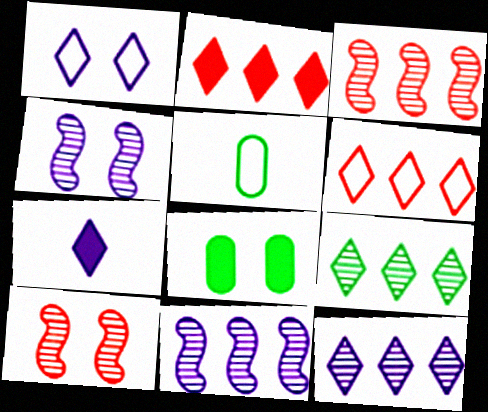[[1, 7, 12], 
[1, 8, 10], 
[2, 4, 5]]